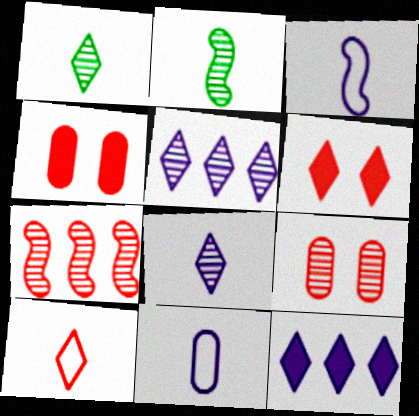[[2, 5, 9], 
[4, 7, 10]]